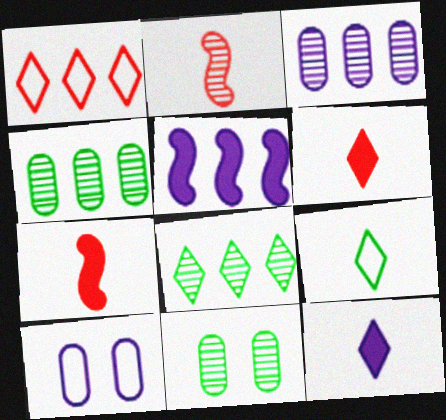[[1, 4, 5], 
[7, 8, 10]]